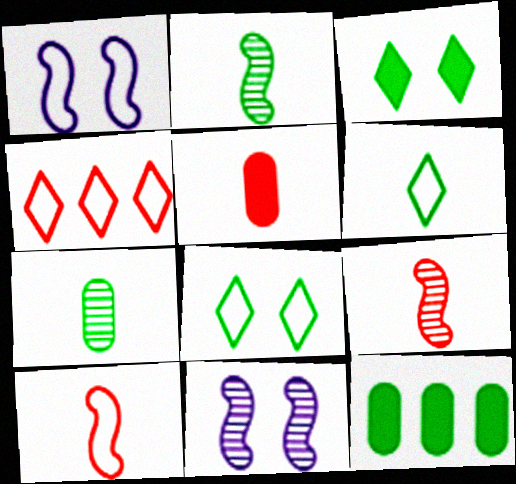[[2, 8, 12]]